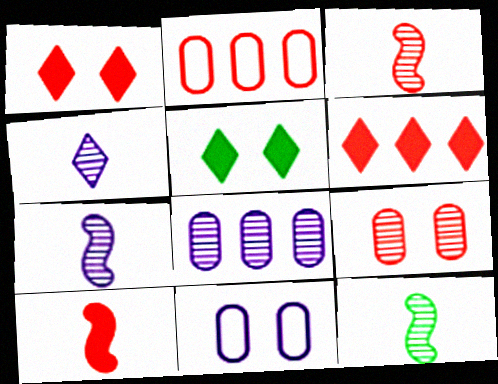[[1, 2, 3], 
[2, 5, 7], 
[3, 7, 12], 
[6, 11, 12]]